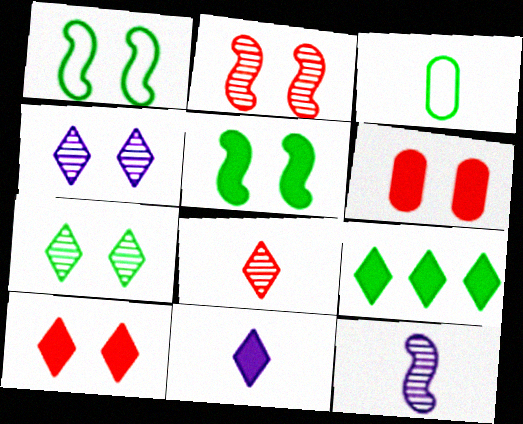[[1, 4, 6], 
[9, 10, 11]]